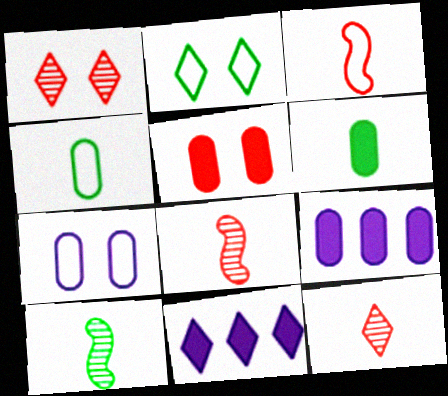[[2, 8, 9], 
[2, 11, 12], 
[5, 6, 9]]